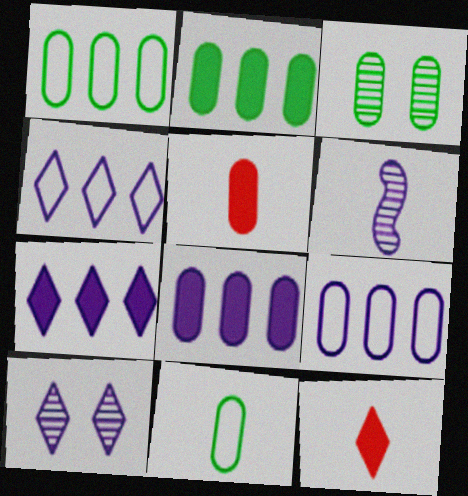[[2, 3, 11], 
[3, 5, 9], 
[6, 11, 12]]